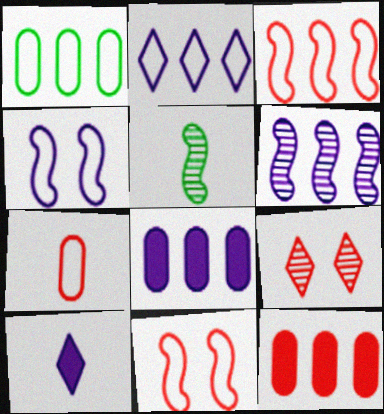[[1, 2, 3], 
[2, 6, 8], 
[5, 7, 10]]